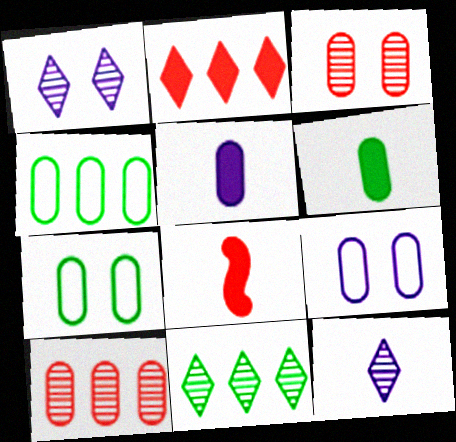[[1, 4, 8], 
[3, 4, 5], 
[5, 7, 10], 
[6, 9, 10], 
[8, 9, 11]]